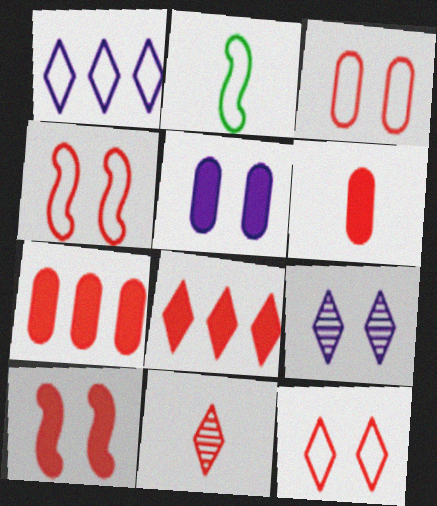[[1, 2, 3], 
[2, 7, 9], 
[3, 4, 12], 
[4, 7, 11], 
[6, 8, 10], 
[8, 11, 12]]